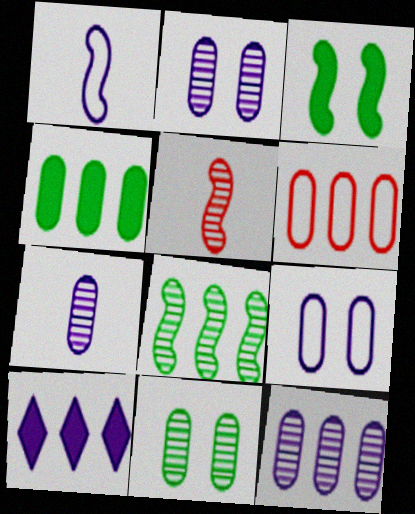[[1, 2, 10], 
[2, 7, 12], 
[4, 6, 12], 
[6, 8, 10]]